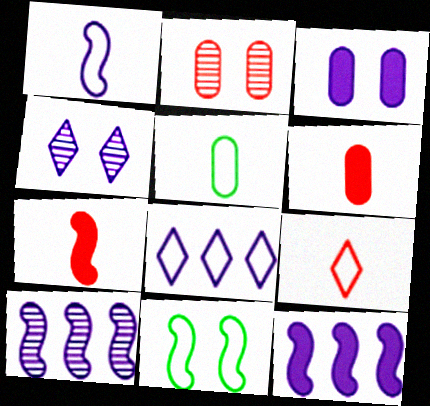[[1, 5, 9], 
[7, 10, 11]]